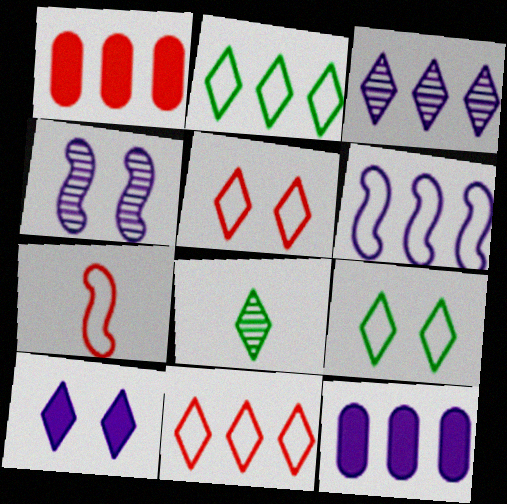[[3, 6, 12], 
[8, 10, 11]]